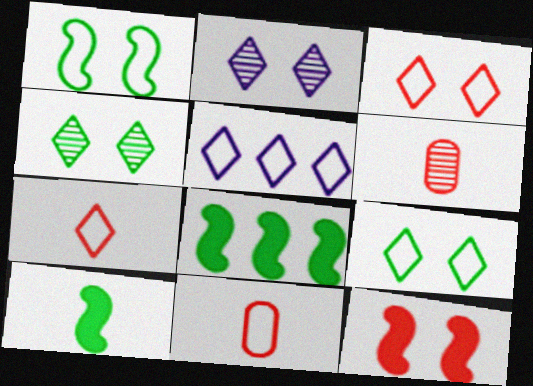[[1, 5, 11], 
[2, 8, 11], 
[5, 7, 9]]